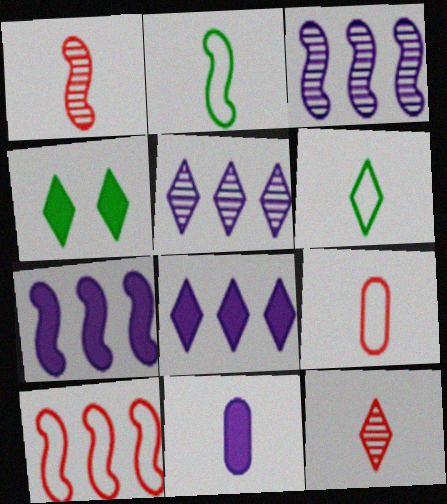[[1, 6, 11], 
[2, 11, 12], 
[3, 4, 9]]